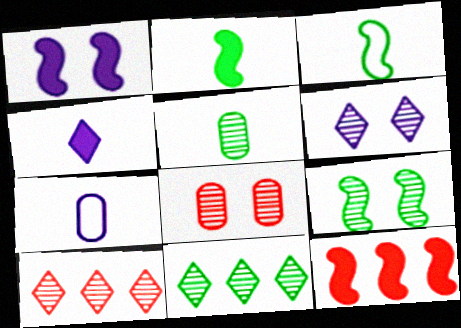[[1, 2, 12], 
[5, 9, 11], 
[6, 8, 9]]